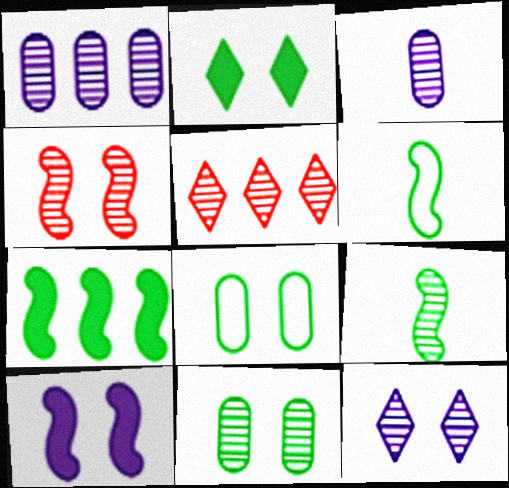[[4, 11, 12]]